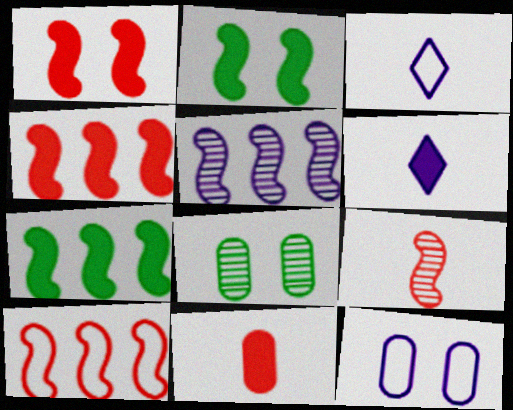[[1, 9, 10], 
[3, 4, 8], 
[5, 6, 12], 
[5, 7, 10], 
[6, 8, 10]]